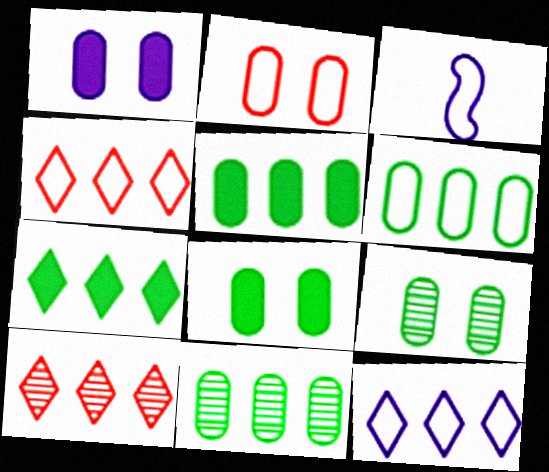[[1, 2, 9], 
[3, 8, 10], 
[5, 6, 11], 
[7, 10, 12]]